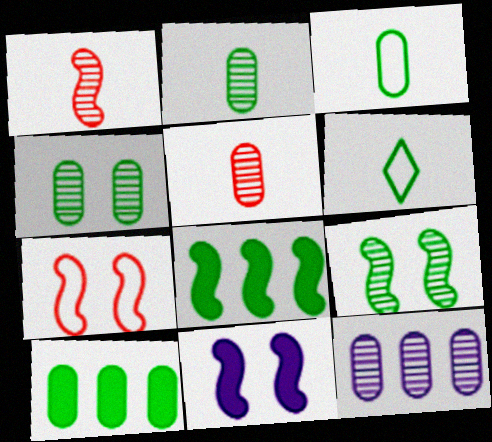[[3, 4, 10], 
[4, 5, 12], 
[4, 6, 8], 
[6, 9, 10], 
[7, 9, 11]]